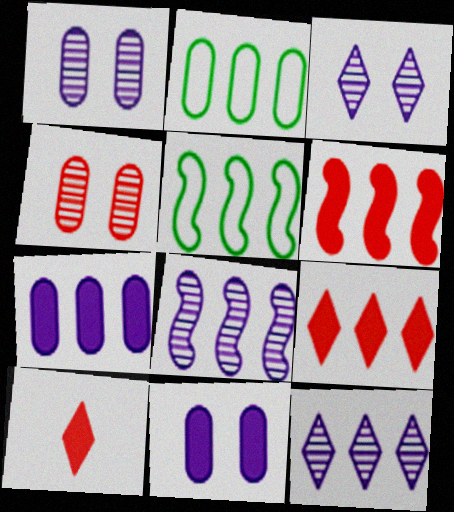[[1, 5, 10], 
[2, 6, 12], 
[2, 8, 9], 
[5, 6, 8]]